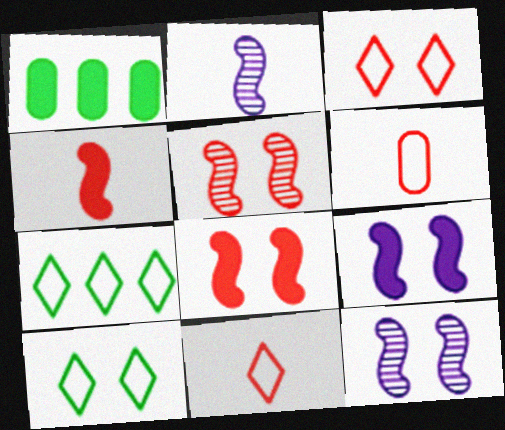[[1, 2, 3], 
[1, 11, 12]]